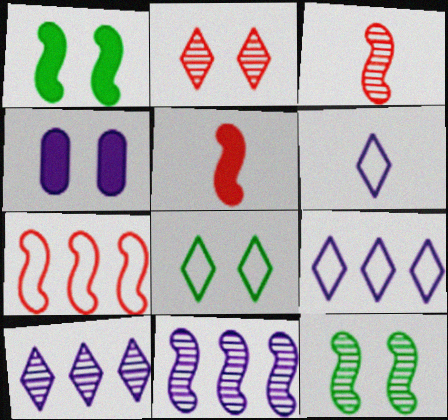[[3, 11, 12], 
[4, 6, 11]]